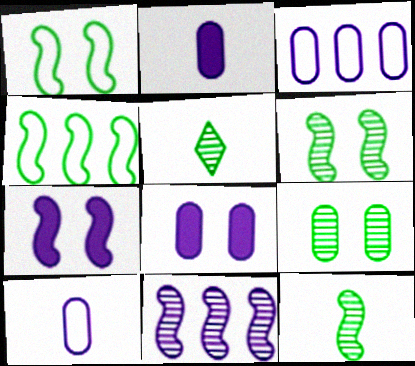[]